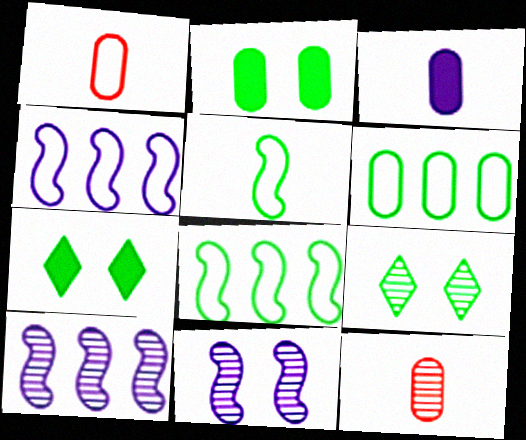[[1, 7, 10], 
[4, 7, 12], 
[9, 10, 12]]